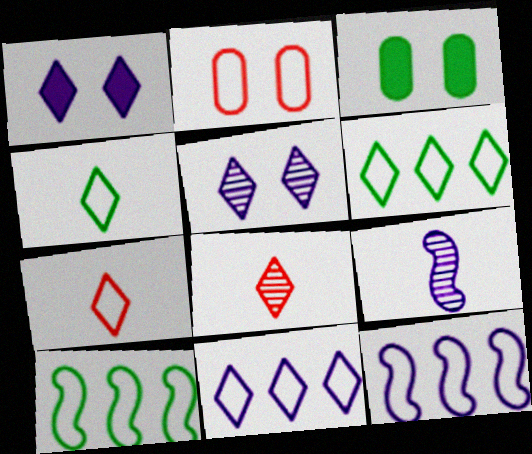[[1, 6, 8], 
[2, 4, 12], 
[3, 8, 12]]